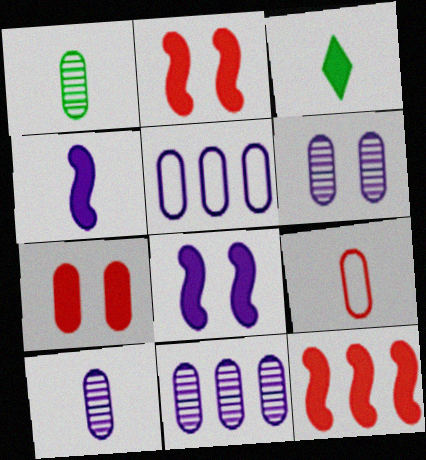[[1, 5, 7], 
[6, 10, 11]]